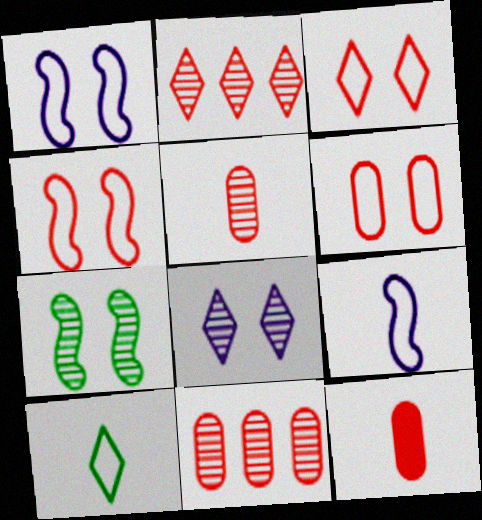[[2, 4, 12], 
[3, 4, 6], 
[6, 11, 12]]